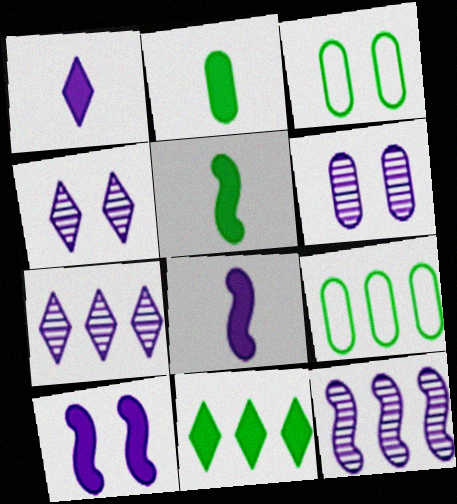[]